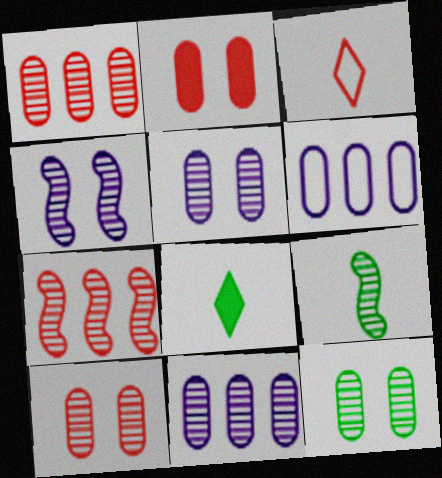[[2, 3, 7], 
[4, 7, 9], 
[5, 10, 12]]